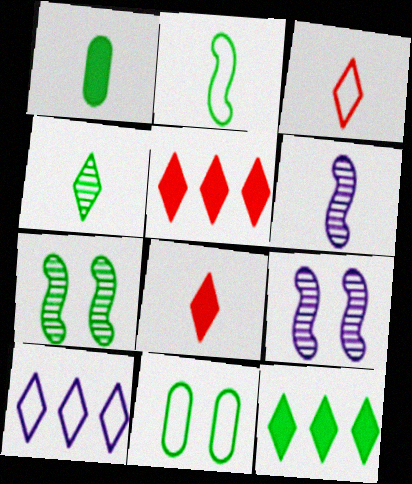[[1, 2, 4], 
[1, 3, 6], 
[5, 6, 11]]